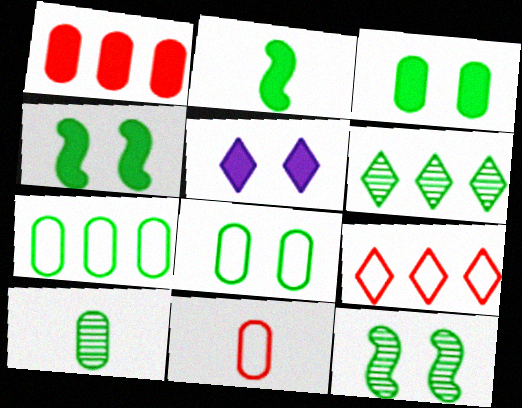[[1, 2, 5], 
[2, 6, 8], 
[3, 7, 10], 
[6, 10, 12]]